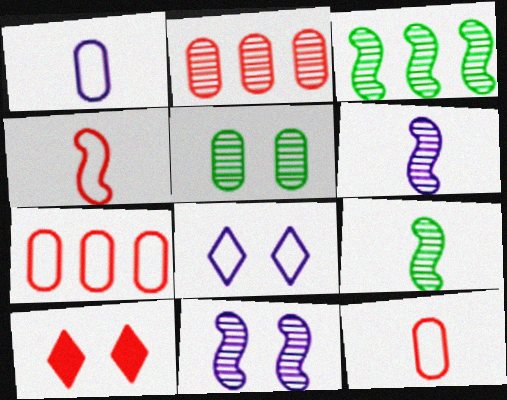[[1, 3, 10], 
[2, 4, 10]]